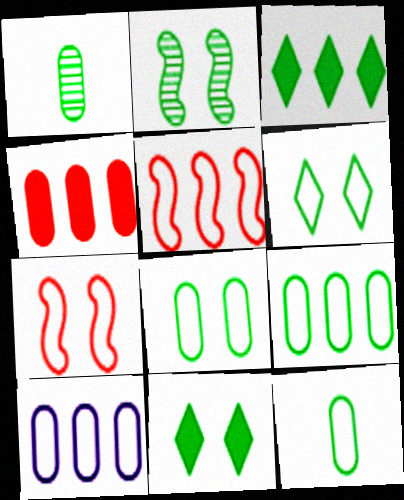[[2, 3, 12], 
[2, 8, 11], 
[8, 9, 12]]